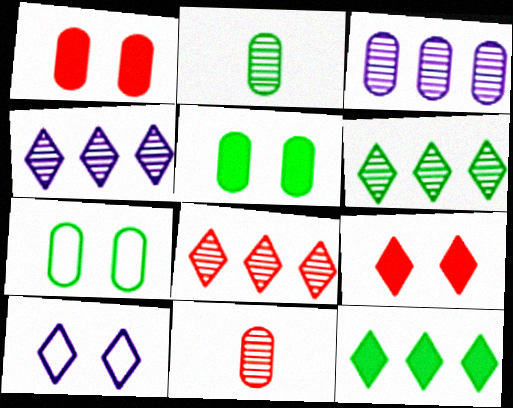[[4, 6, 8]]